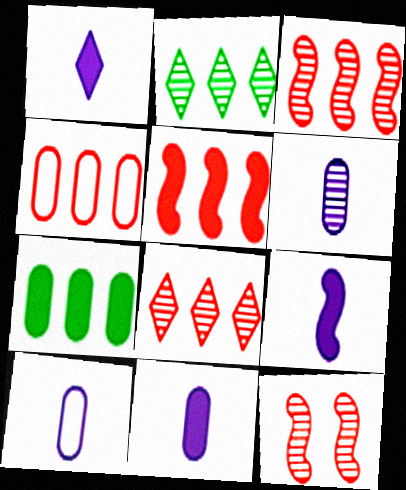[[1, 9, 11], 
[2, 6, 12], 
[4, 5, 8], 
[6, 10, 11]]